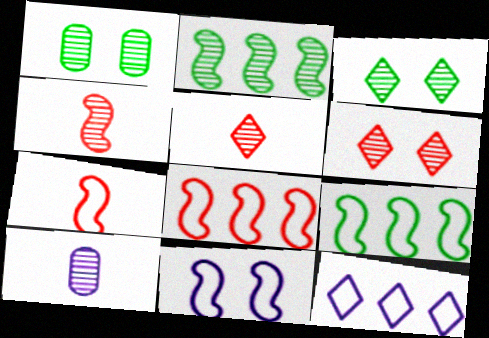[[2, 6, 10], 
[7, 9, 11]]